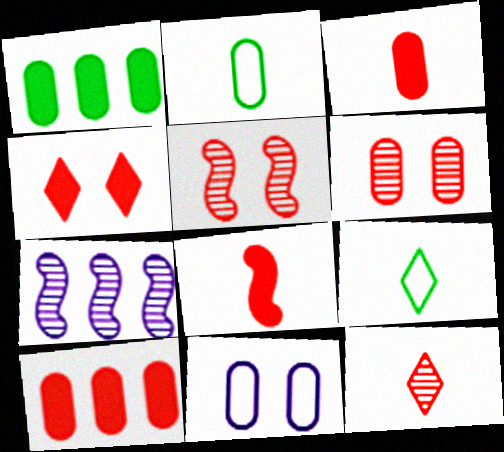[[2, 4, 7], 
[4, 8, 10]]